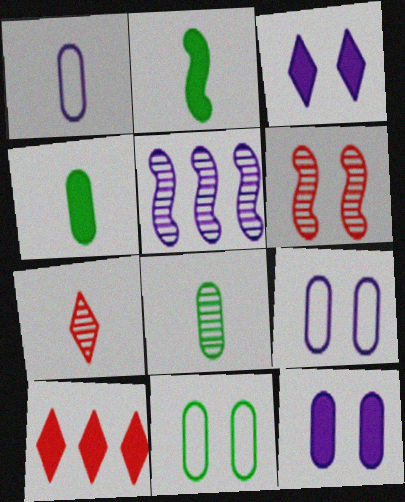[[1, 2, 7], 
[1, 3, 5], 
[2, 10, 12], 
[3, 6, 11]]